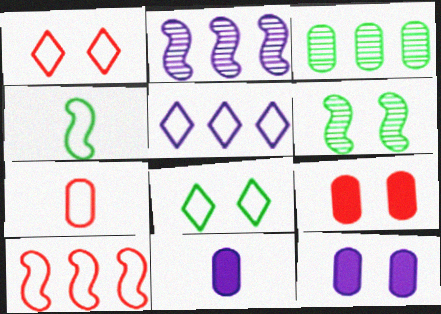[[1, 6, 12], 
[1, 7, 10], 
[3, 7, 12]]